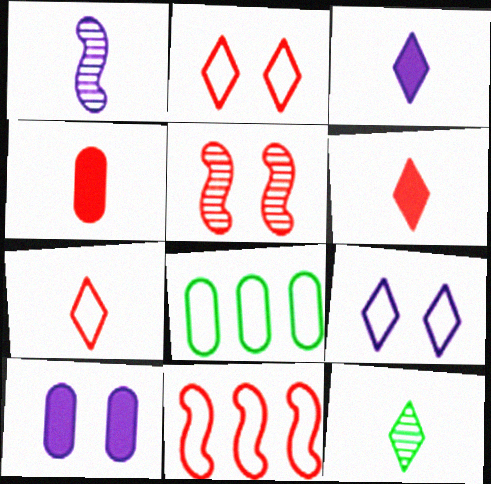[[3, 5, 8], 
[3, 7, 12], 
[10, 11, 12]]